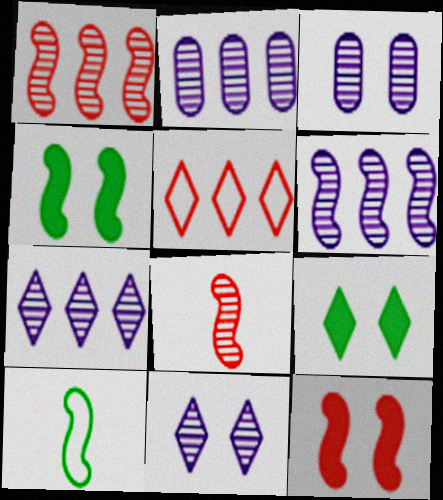[[2, 6, 7], 
[6, 10, 12]]